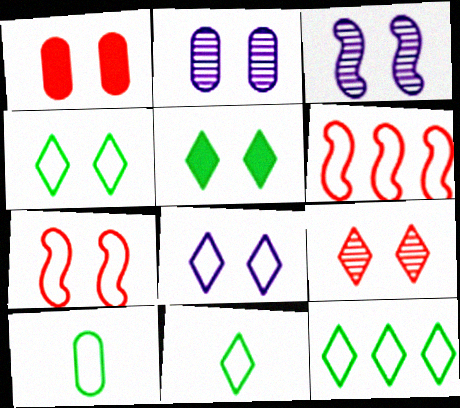[[1, 3, 4], 
[1, 7, 9], 
[2, 5, 7], 
[4, 11, 12], 
[5, 8, 9], 
[6, 8, 10]]